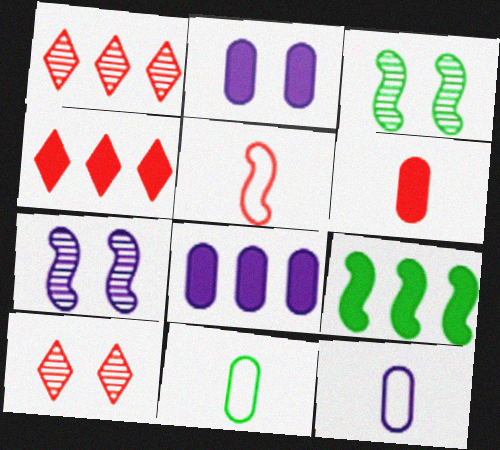[[3, 4, 12], 
[4, 7, 11], 
[4, 8, 9], 
[5, 7, 9], 
[9, 10, 12]]